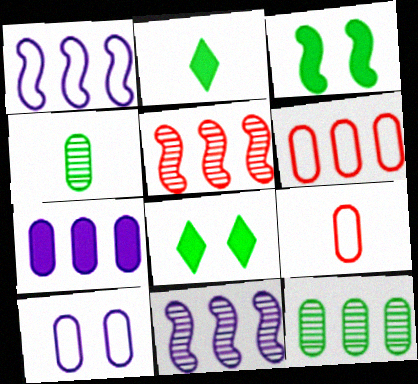[[2, 5, 10], 
[6, 7, 12], 
[8, 9, 11]]